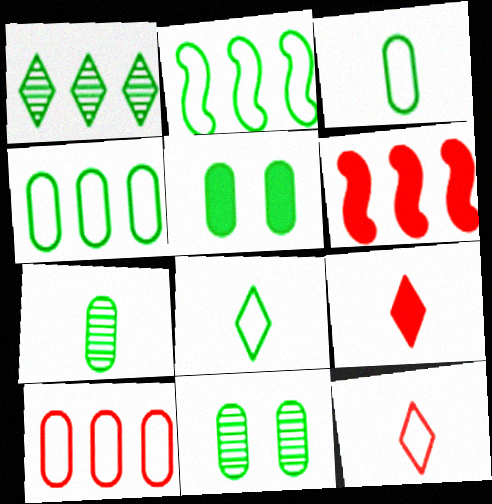[[4, 5, 7]]